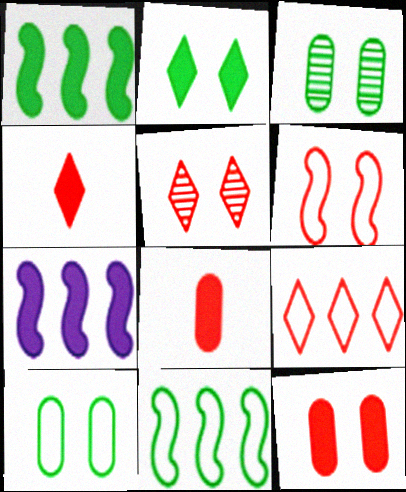[[2, 7, 8], 
[4, 5, 9], 
[5, 6, 12]]